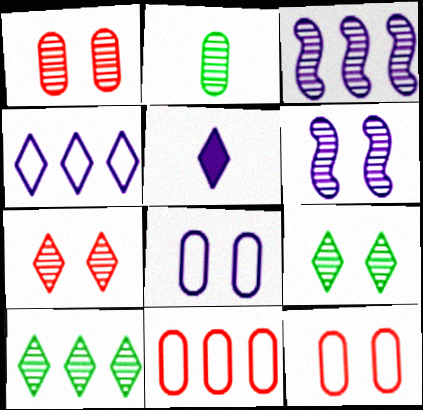[[1, 6, 9], 
[2, 3, 7], 
[3, 5, 8]]